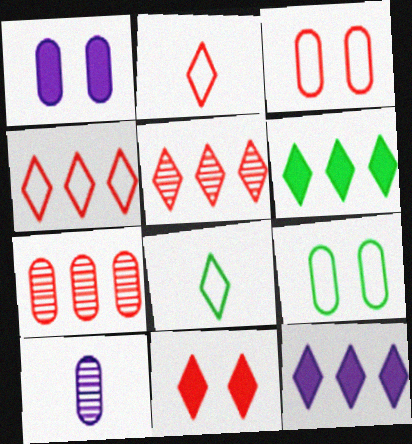[[2, 5, 11]]